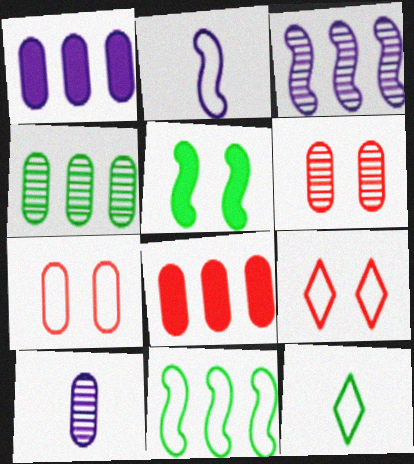[[4, 5, 12], 
[4, 6, 10]]